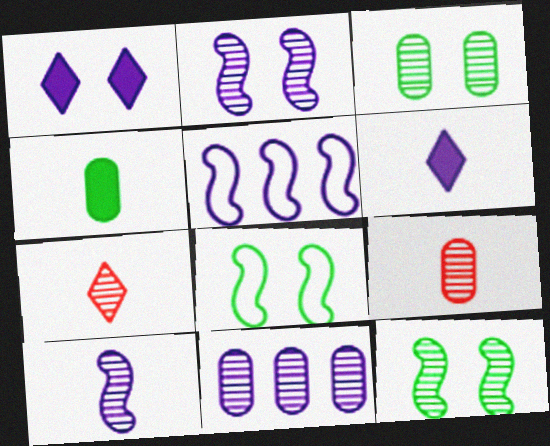[[3, 9, 11], 
[7, 11, 12]]